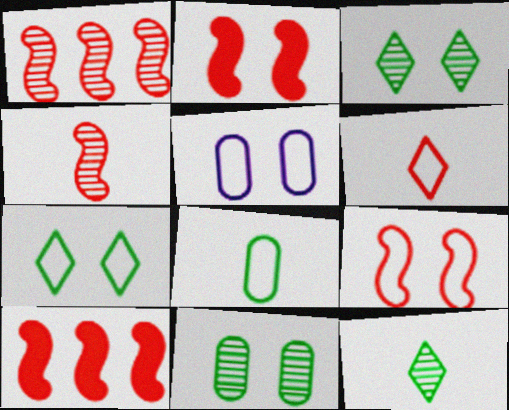[[2, 3, 5], 
[4, 9, 10], 
[5, 7, 9], 
[5, 10, 12]]